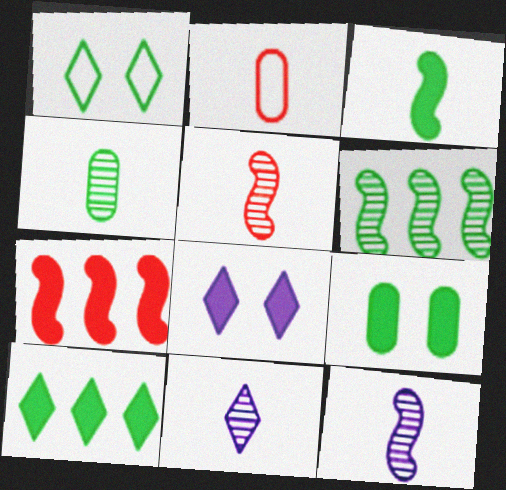[[2, 3, 11], 
[2, 6, 8], 
[3, 9, 10], 
[4, 5, 11]]